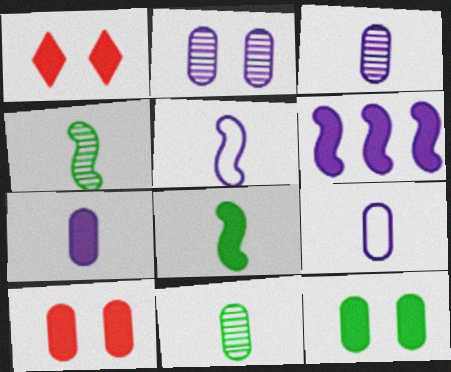[[3, 7, 9]]